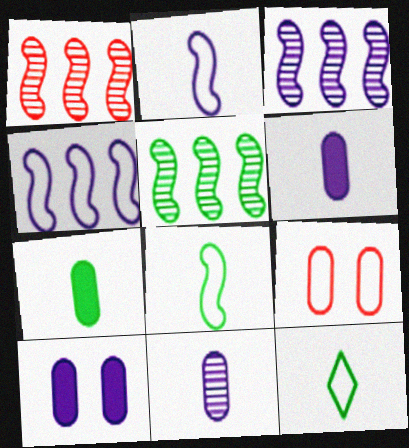[[1, 3, 5], 
[1, 10, 12], 
[4, 9, 12]]